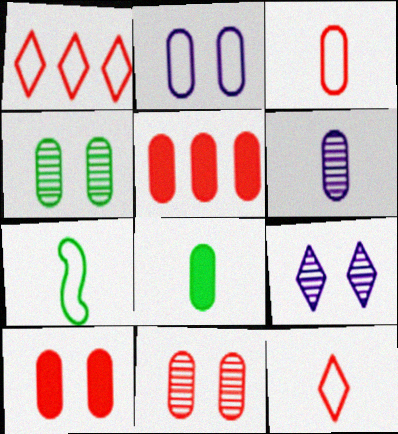[[1, 2, 7], 
[2, 4, 10], 
[3, 5, 11], 
[3, 6, 8], 
[5, 7, 9]]